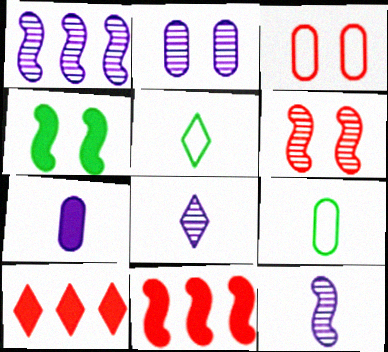[[1, 2, 8], 
[2, 5, 11], 
[4, 7, 10]]